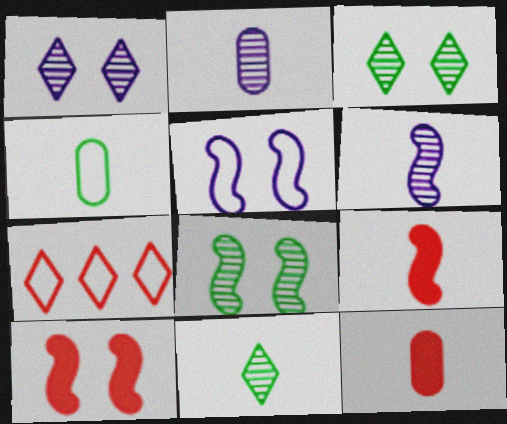[[2, 4, 12], 
[4, 5, 7], 
[5, 8, 10]]